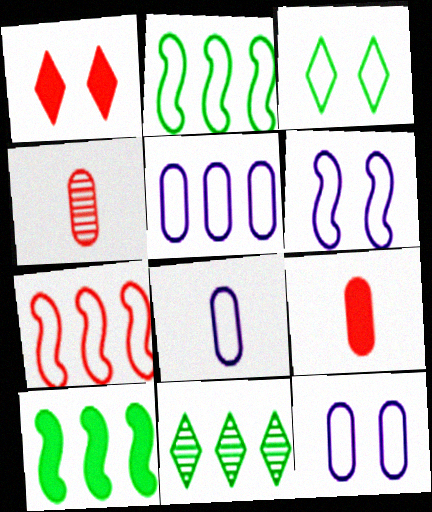[[1, 4, 7], 
[3, 7, 8], 
[5, 8, 12], 
[6, 9, 11]]